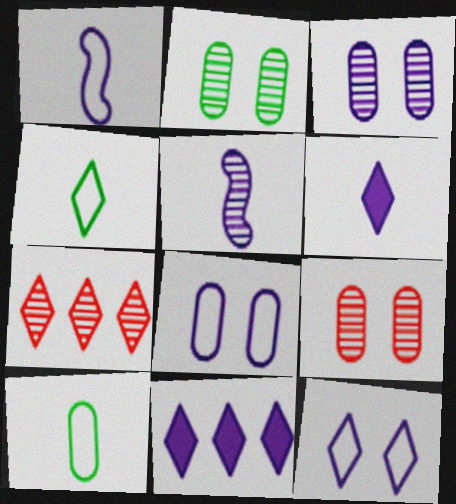[[1, 3, 11], 
[2, 3, 9], 
[2, 5, 7], 
[5, 8, 11]]